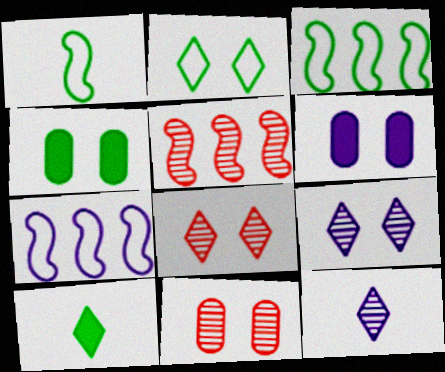[[6, 7, 12], 
[7, 10, 11]]